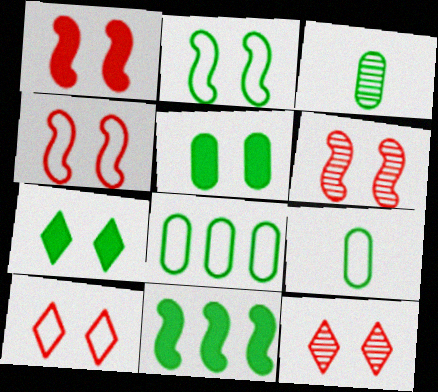[[1, 4, 6], 
[3, 5, 8]]